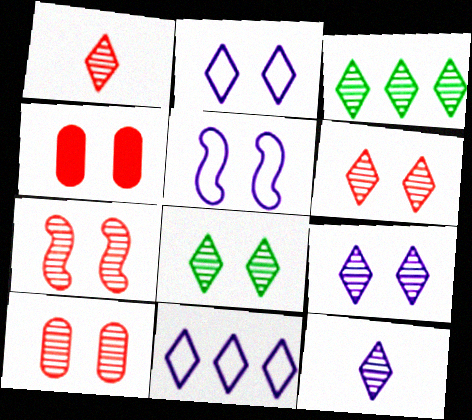[[1, 3, 9], 
[3, 6, 12], 
[4, 5, 8], 
[6, 7, 10], 
[6, 8, 9]]